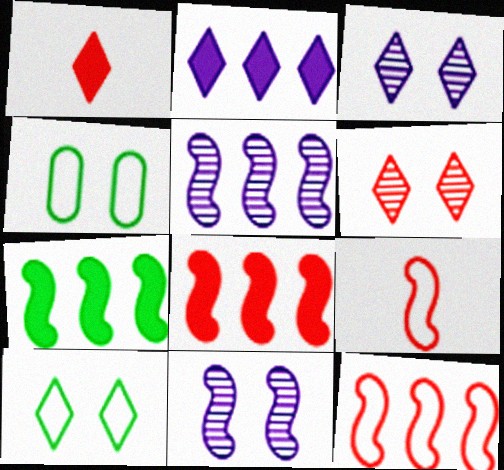[[1, 4, 5], 
[5, 7, 12], 
[7, 9, 11]]